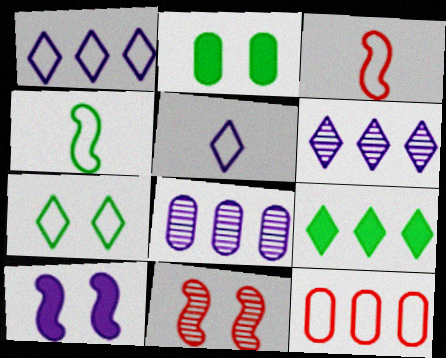[[2, 3, 6], 
[5, 8, 10]]